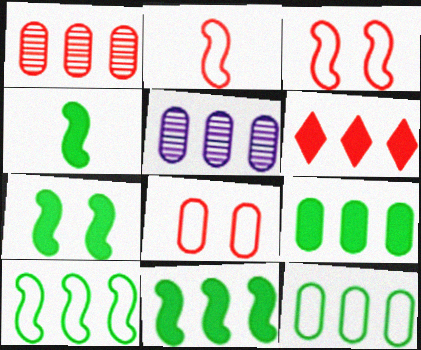[[4, 7, 11], 
[5, 6, 10]]